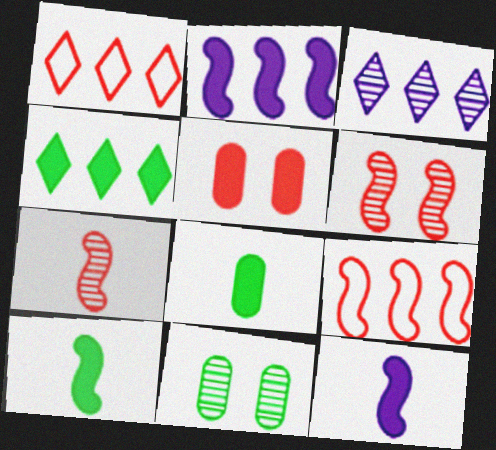[[1, 3, 4], 
[1, 5, 7], 
[1, 11, 12], 
[3, 7, 11], 
[4, 5, 12]]